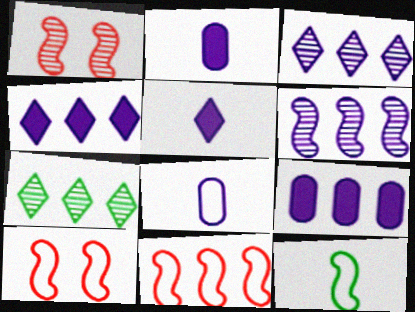[[2, 7, 10], 
[7, 9, 11]]